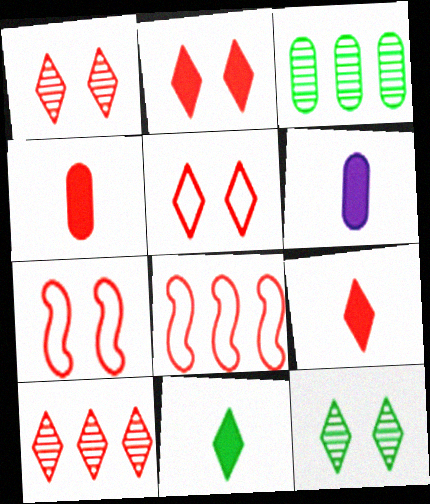[[1, 2, 5], 
[1, 4, 8], 
[4, 7, 10], 
[5, 9, 10], 
[6, 8, 12]]